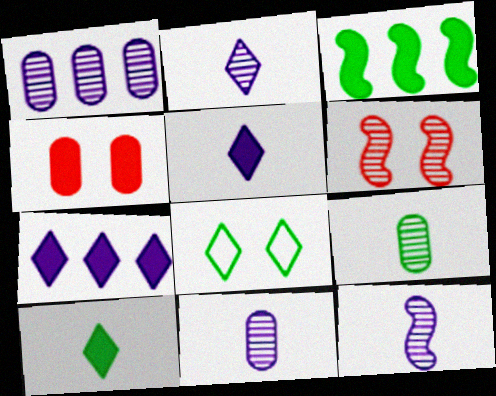[[2, 11, 12], 
[3, 4, 5], 
[3, 8, 9]]